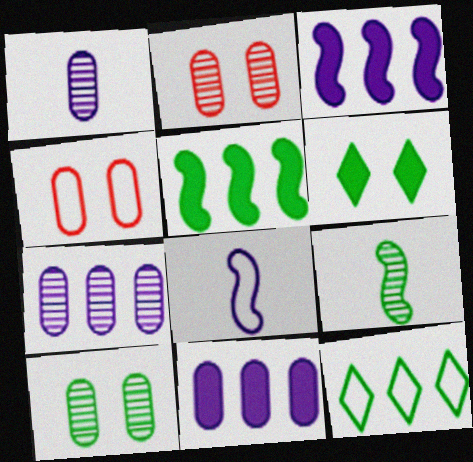[[4, 8, 12]]